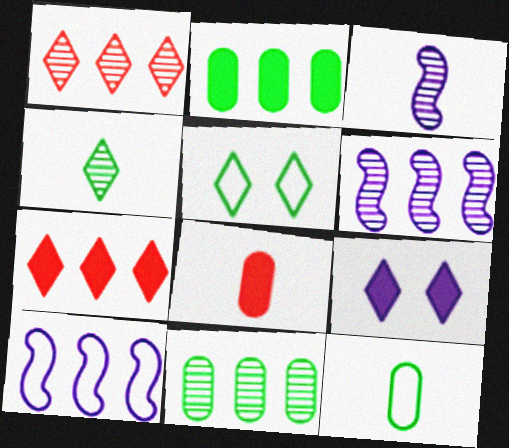[[1, 2, 10], 
[1, 6, 11], 
[5, 6, 8], 
[7, 10, 11]]